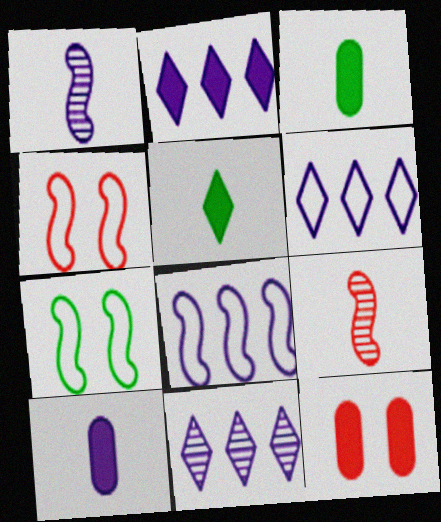[[2, 6, 11], 
[3, 4, 11]]